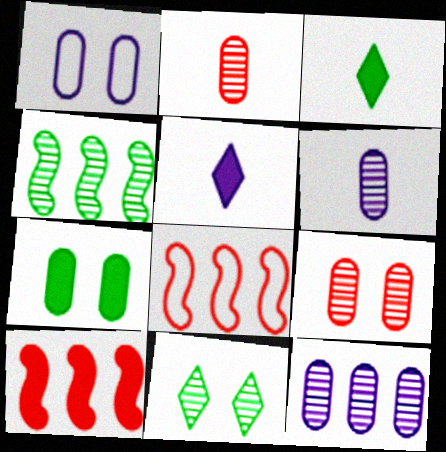[[1, 7, 9], 
[5, 7, 10]]